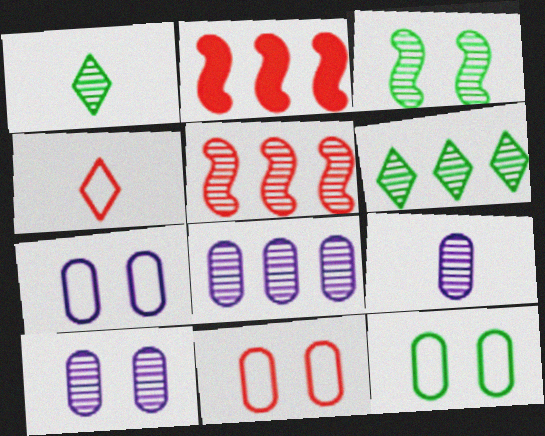[[1, 2, 7], 
[1, 5, 10], 
[5, 6, 8], 
[7, 11, 12], 
[8, 9, 10]]